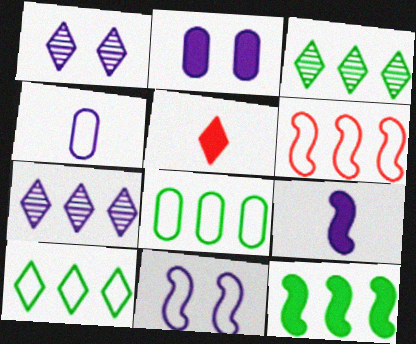[[1, 2, 11], 
[1, 5, 10], 
[2, 5, 12], 
[3, 8, 12]]